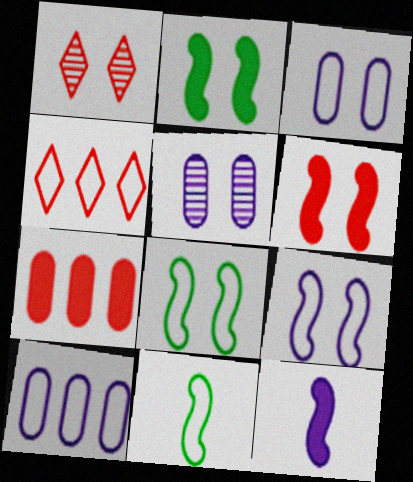[[1, 2, 3], 
[3, 4, 11]]